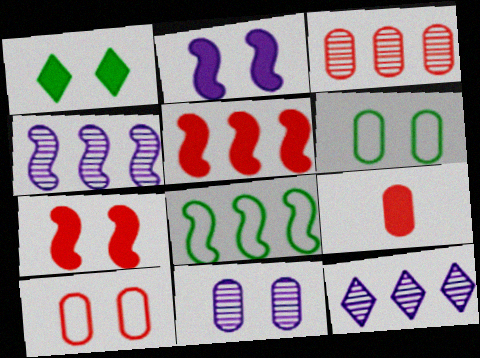[[3, 9, 10], 
[4, 5, 8]]